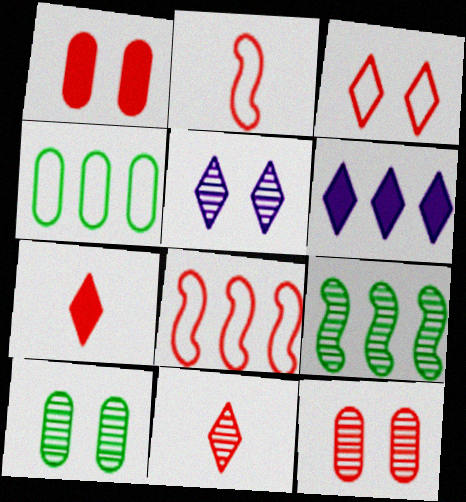[[1, 8, 11], 
[2, 6, 10], 
[7, 8, 12]]